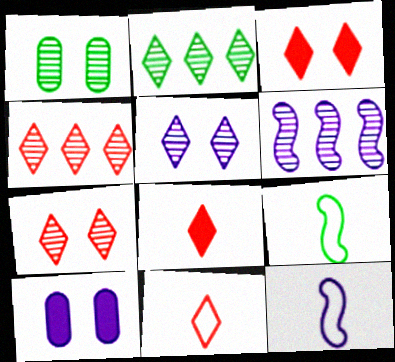[[3, 4, 11], 
[4, 9, 10]]